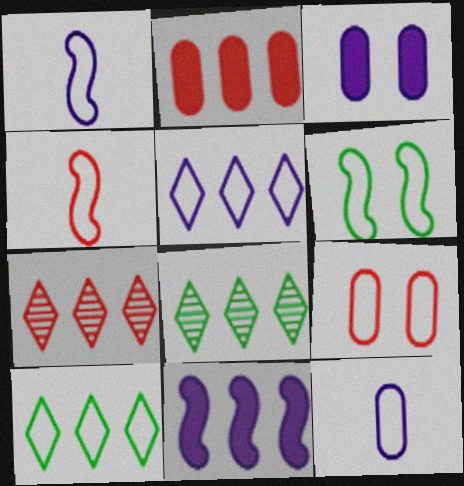[[1, 9, 10], 
[3, 4, 8]]